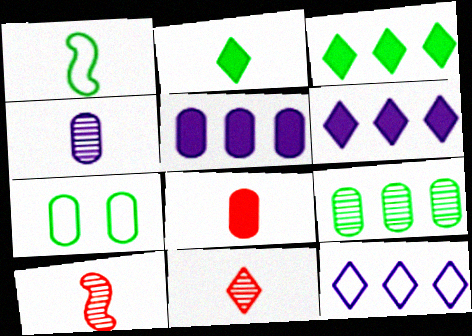[[6, 7, 10]]